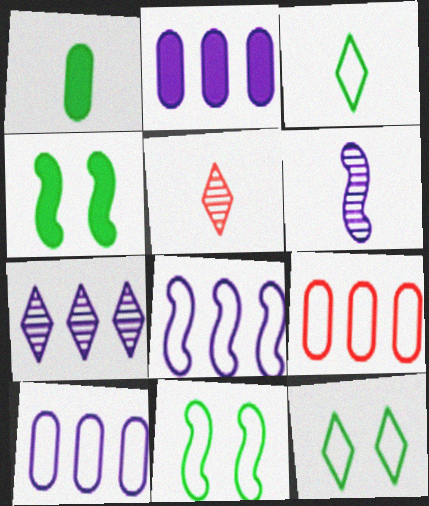[[2, 5, 11], 
[2, 7, 8], 
[4, 5, 10]]